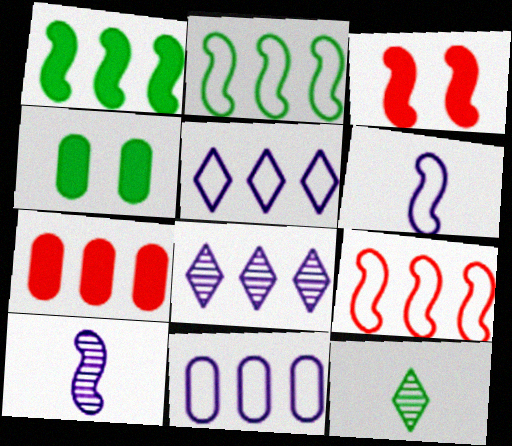[[2, 3, 10], 
[2, 4, 12], 
[2, 7, 8], 
[3, 11, 12]]